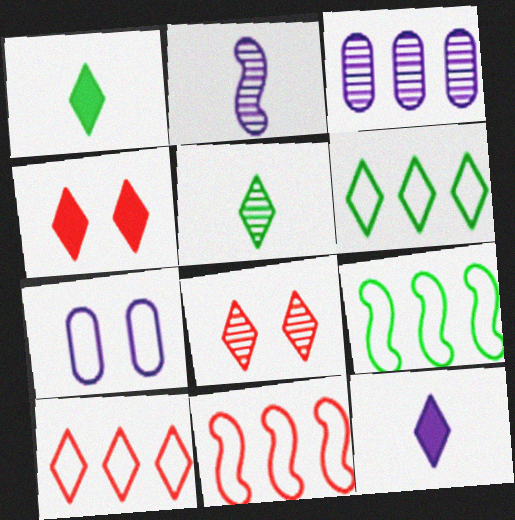[[6, 8, 12]]